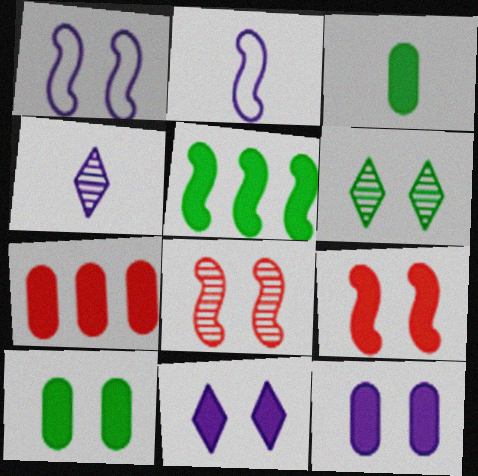[[2, 5, 8], 
[2, 6, 7], 
[3, 7, 12], 
[9, 10, 11]]